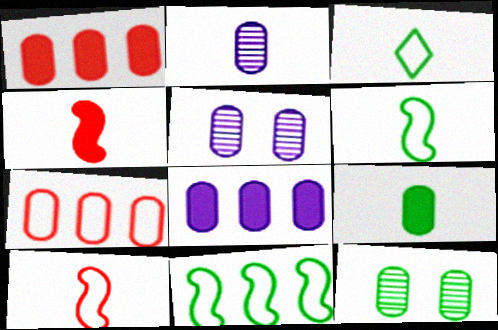[[2, 3, 4], 
[5, 7, 9]]